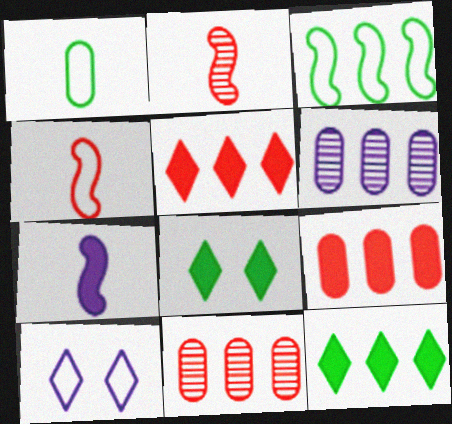[[3, 5, 6], 
[4, 6, 8], 
[6, 7, 10], 
[7, 8, 9]]